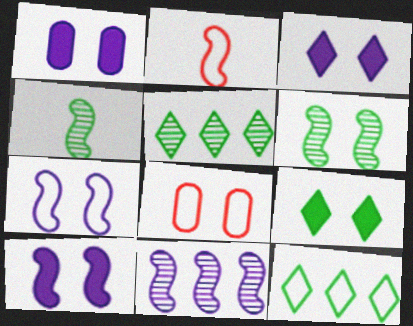[[1, 2, 5], 
[1, 3, 10], 
[3, 6, 8]]